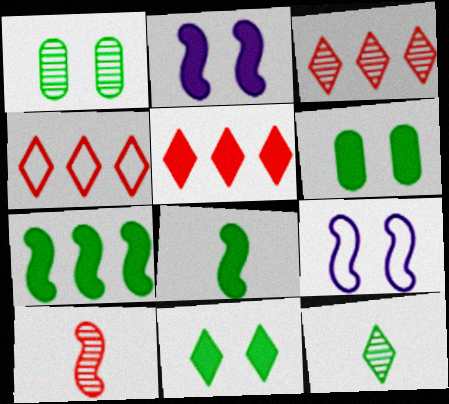[[3, 4, 5], 
[7, 9, 10]]